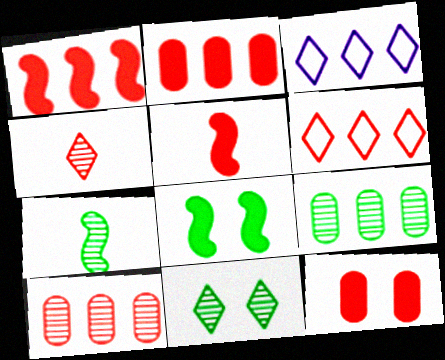[[1, 3, 9], 
[1, 6, 10], 
[3, 7, 12], 
[7, 9, 11]]